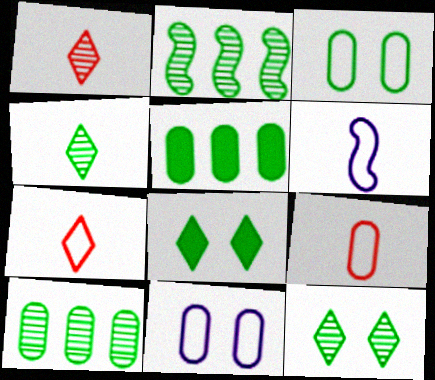[]